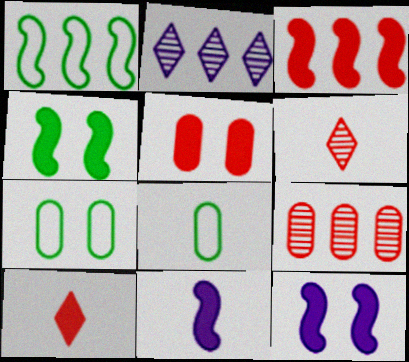[[3, 4, 11], 
[3, 5, 10], 
[6, 8, 11]]